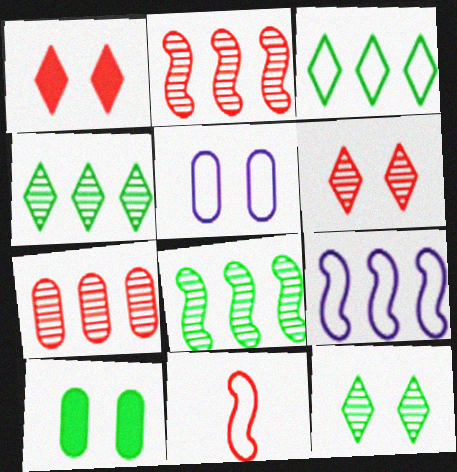[[1, 7, 11], 
[3, 5, 11]]